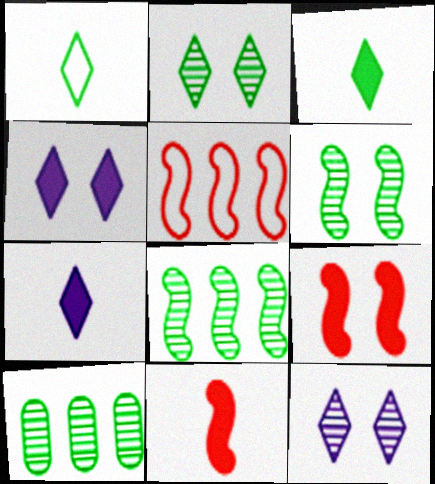[]